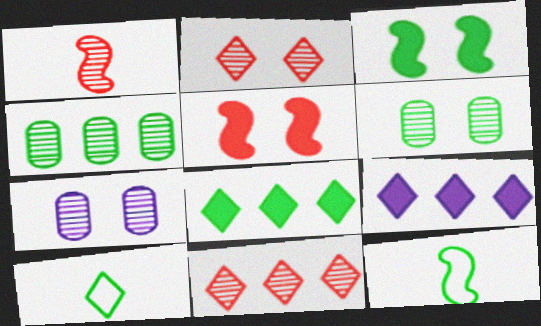[[2, 9, 10], 
[3, 4, 10], 
[6, 8, 12]]